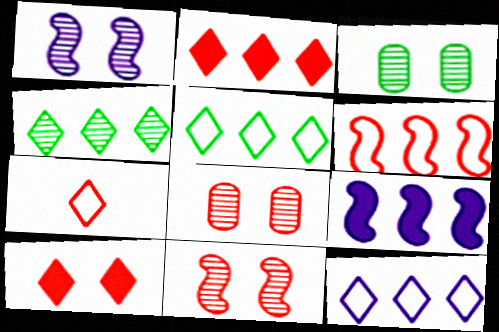[[2, 4, 12], 
[3, 7, 9]]